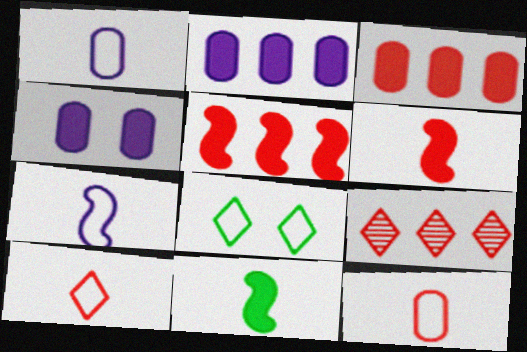[]